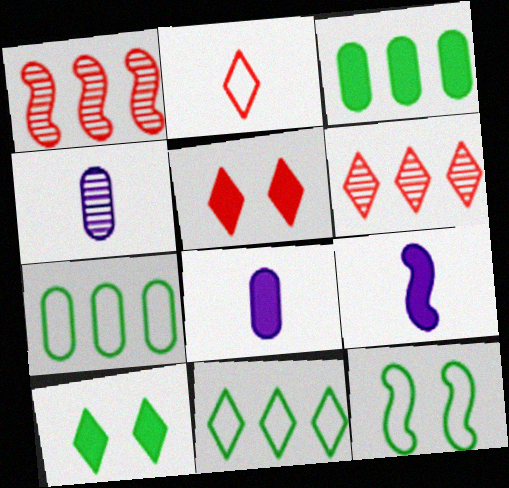[[1, 9, 12], 
[2, 5, 6], 
[3, 5, 9], 
[6, 8, 12]]